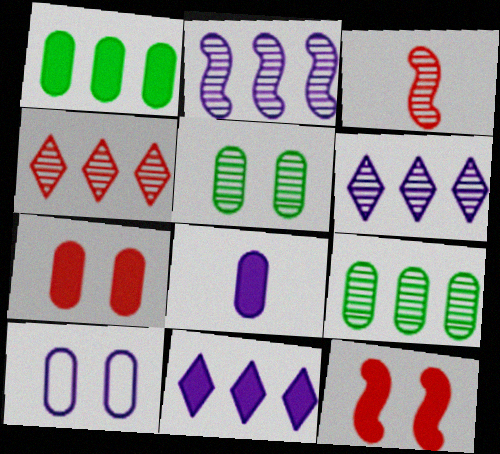[[1, 7, 8], 
[2, 4, 9], 
[3, 5, 6], 
[5, 7, 10]]